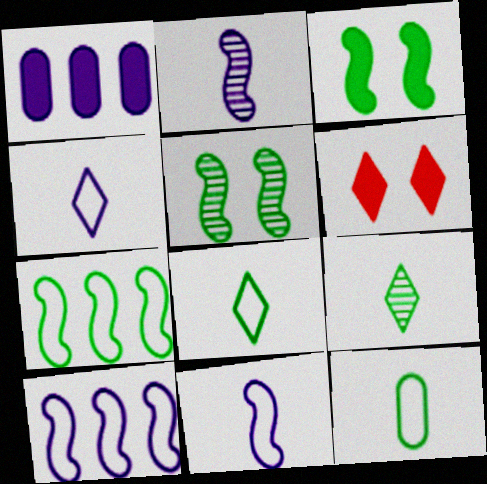[]